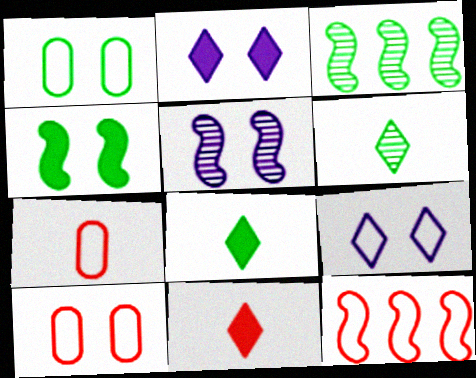[[1, 3, 8], 
[2, 3, 7]]